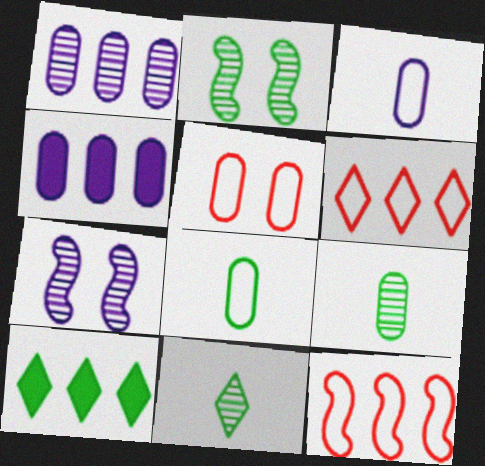[[1, 10, 12], 
[2, 8, 10], 
[4, 5, 9]]